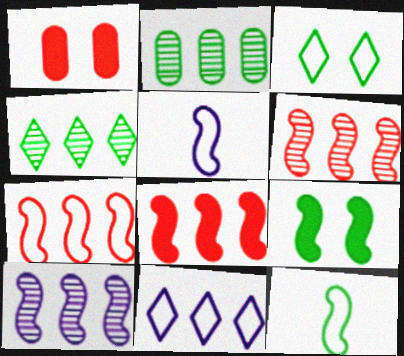[[1, 4, 5], 
[2, 8, 11], 
[5, 6, 9], 
[6, 7, 8]]